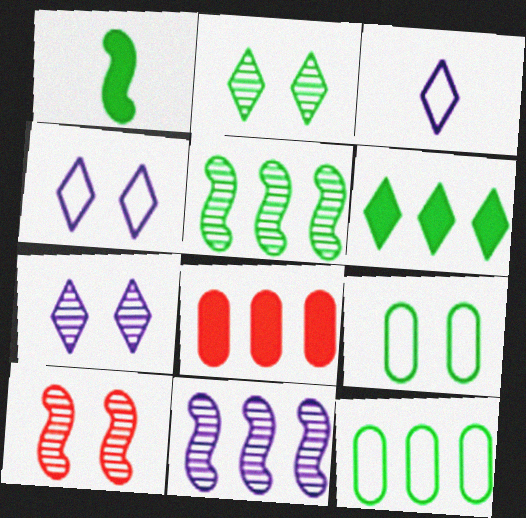[[1, 2, 12], 
[5, 6, 12]]